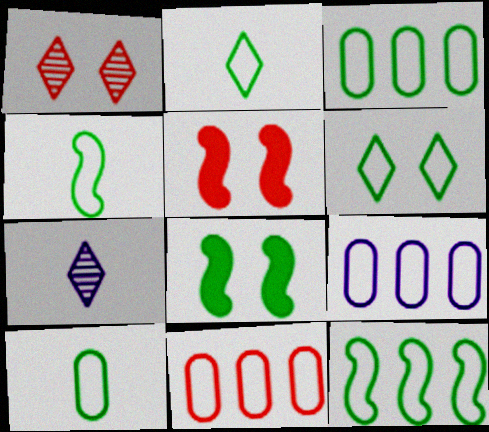[[2, 4, 10], 
[3, 4, 6], 
[3, 5, 7], 
[3, 9, 11], 
[6, 10, 12], 
[7, 8, 11]]